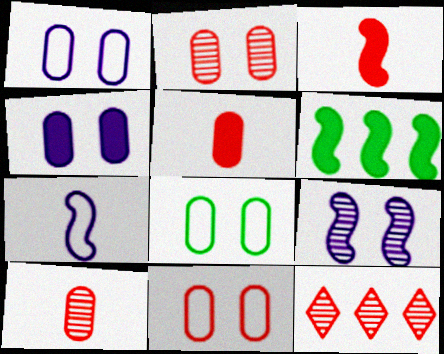[[1, 8, 11], 
[2, 4, 8], 
[3, 11, 12]]